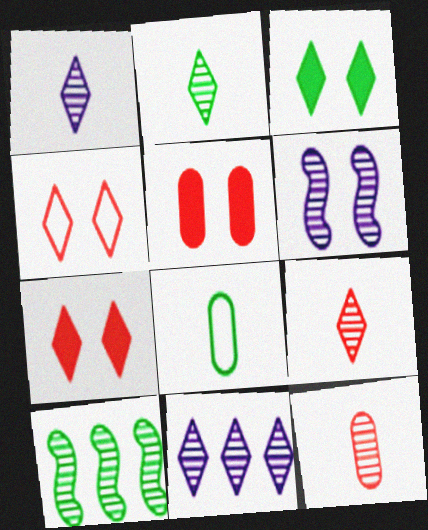[[1, 2, 9], 
[3, 8, 10]]